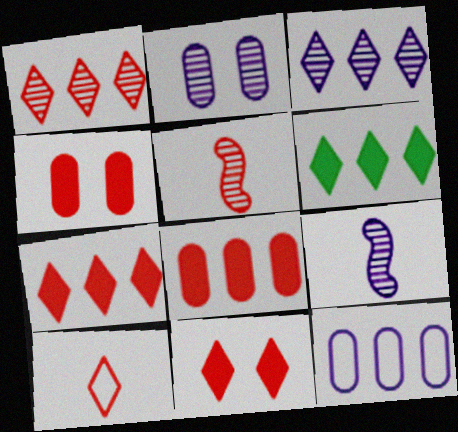[[1, 10, 11], 
[2, 3, 9]]